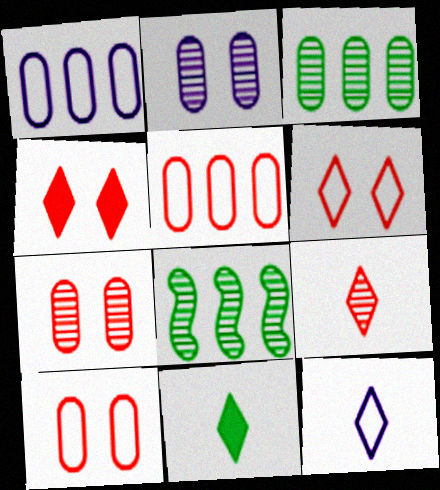[[2, 8, 9], 
[9, 11, 12]]